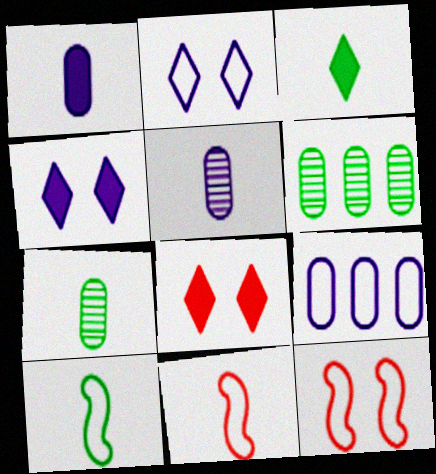[[3, 5, 11], 
[3, 7, 10], 
[4, 6, 11]]